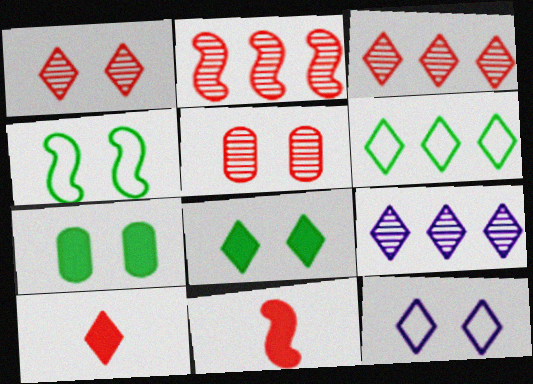[[1, 8, 12]]